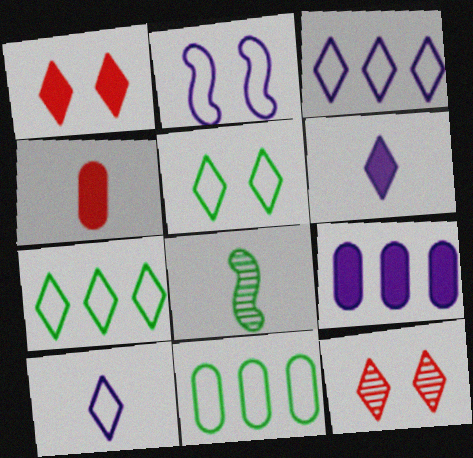[[4, 8, 10], 
[6, 7, 12]]